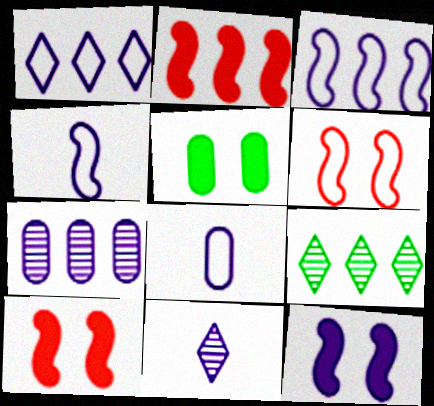[[8, 9, 10]]